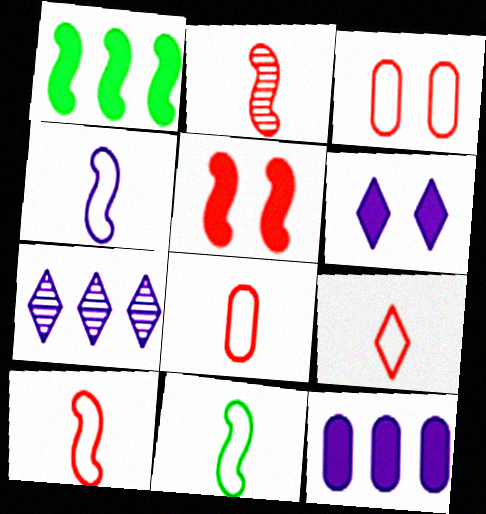[[4, 10, 11], 
[8, 9, 10]]